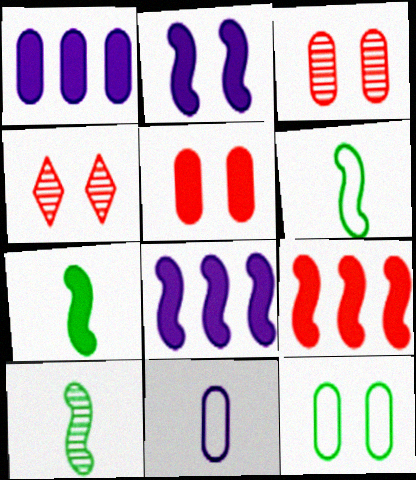[[1, 4, 6], 
[2, 4, 12], 
[2, 7, 9], 
[6, 7, 10]]